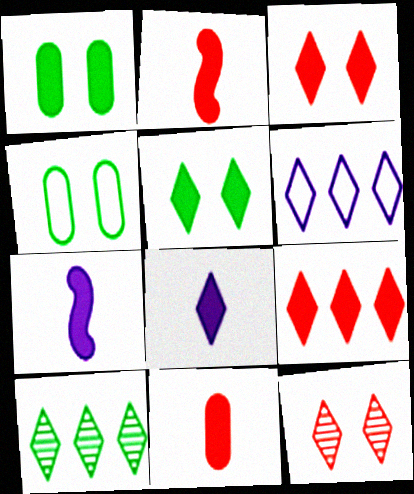[[1, 7, 9], 
[5, 8, 9], 
[6, 9, 10]]